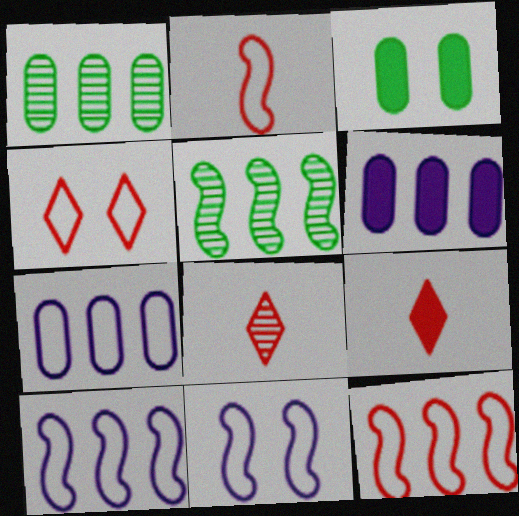[[1, 9, 11], 
[3, 8, 10]]